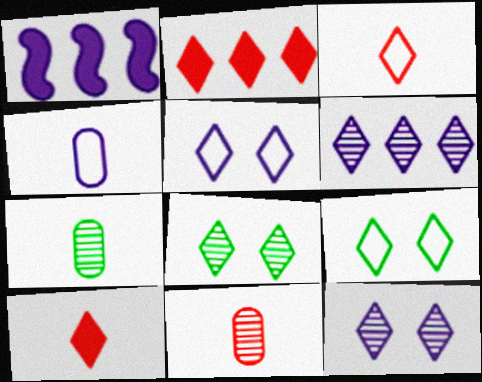[[1, 4, 12], 
[1, 9, 11], 
[6, 9, 10]]